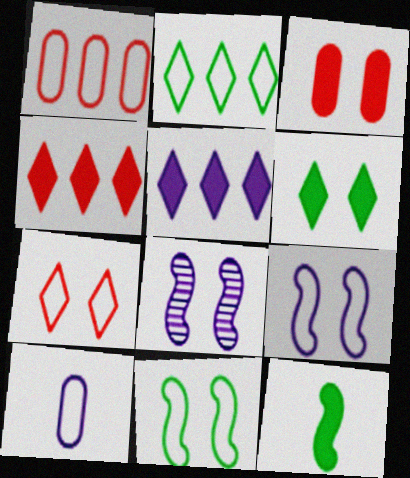[[3, 5, 12], 
[5, 8, 10]]